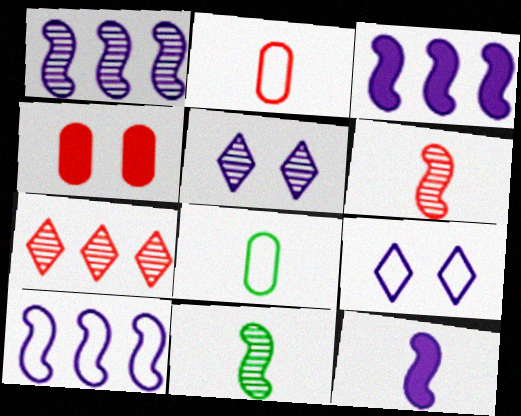[[1, 3, 10]]